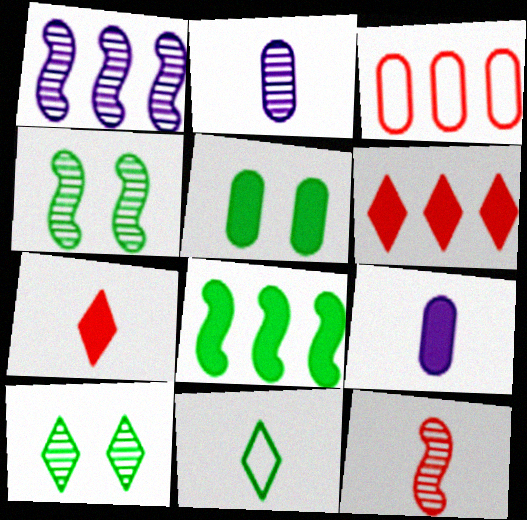[[1, 4, 12], 
[2, 3, 5], 
[9, 11, 12]]